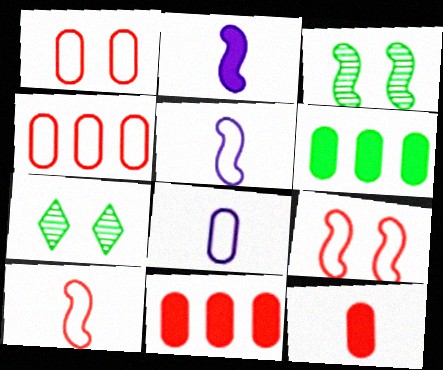[[2, 4, 7], 
[5, 7, 11]]